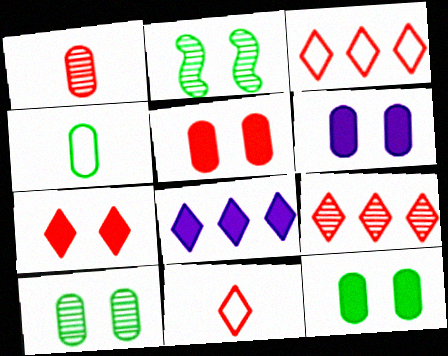[[5, 6, 12], 
[7, 9, 11]]